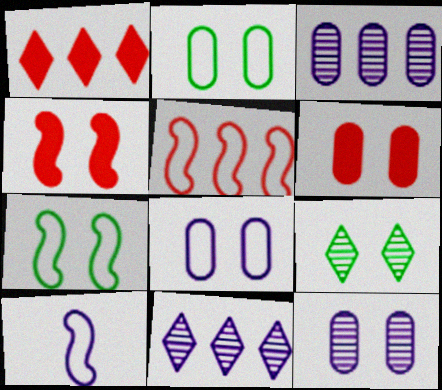[[2, 6, 12], 
[4, 8, 9], 
[5, 7, 10]]